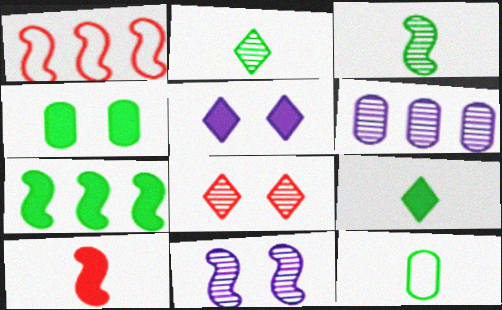[[3, 6, 8], 
[3, 9, 12], 
[4, 7, 9]]